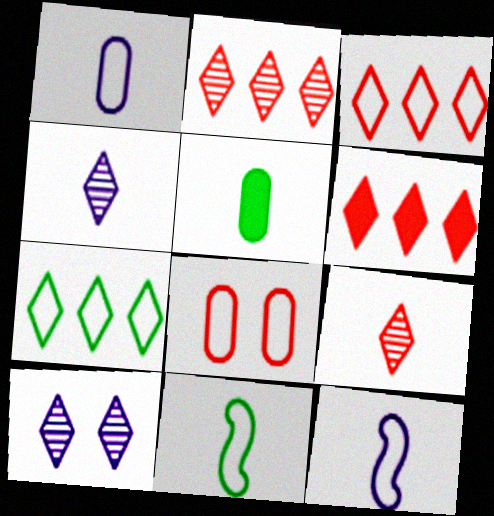[[2, 3, 6], 
[5, 9, 12], 
[7, 8, 12]]